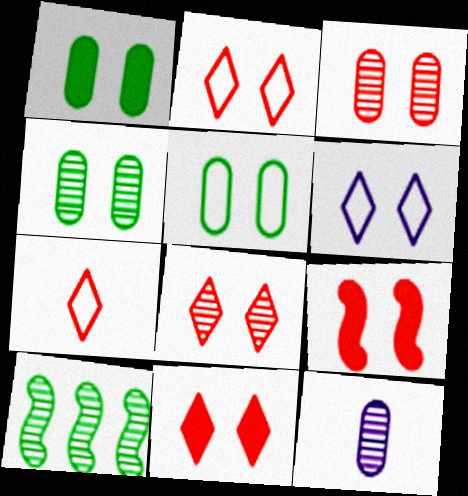[[1, 4, 5], 
[2, 3, 9], 
[2, 8, 11], 
[4, 6, 9], 
[8, 10, 12]]